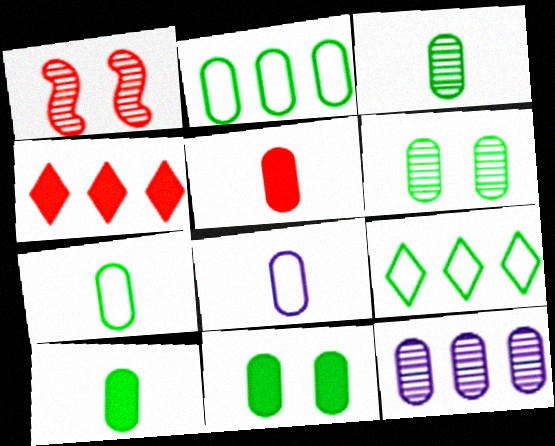[[2, 3, 11], 
[2, 6, 10], 
[3, 5, 8], 
[3, 7, 10]]